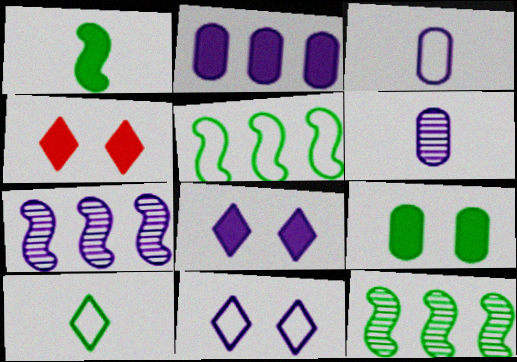[[1, 2, 4], 
[3, 4, 12], 
[3, 7, 8], 
[4, 5, 6], 
[9, 10, 12]]